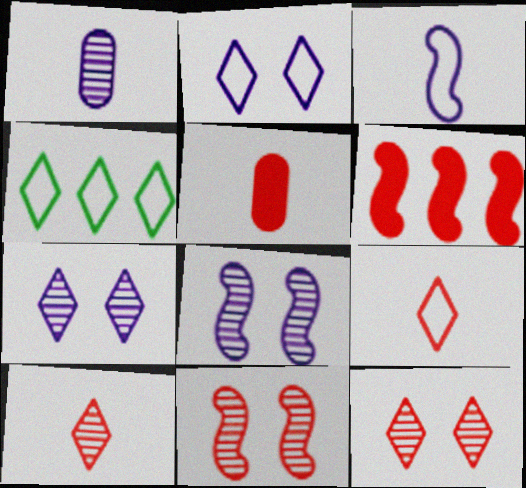[[2, 4, 9], 
[4, 5, 8]]